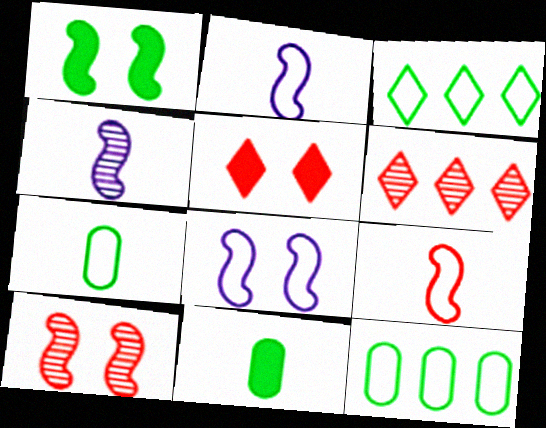[[1, 8, 10], 
[4, 5, 12], 
[6, 8, 11]]